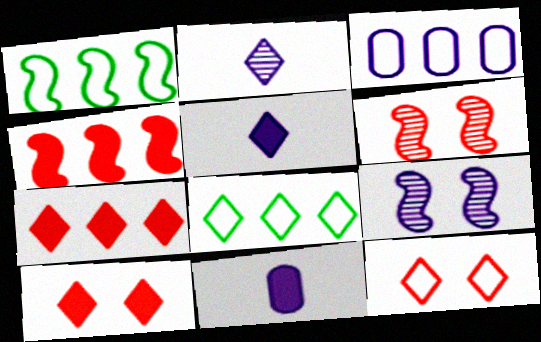[[2, 8, 10], 
[3, 5, 9], 
[6, 8, 11]]